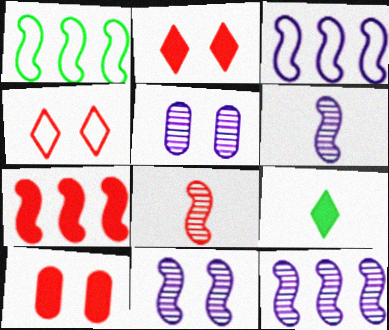[[1, 7, 12], 
[6, 11, 12]]